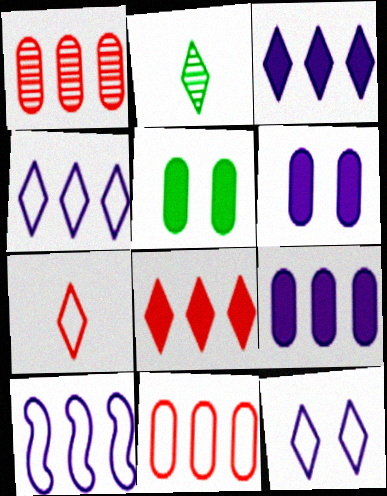[[2, 8, 12]]